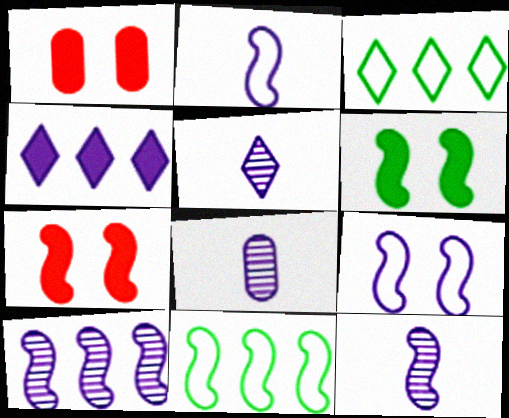[[1, 3, 12], 
[1, 5, 11], 
[3, 7, 8], 
[4, 8, 9], 
[5, 8, 12], 
[7, 11, 12]]